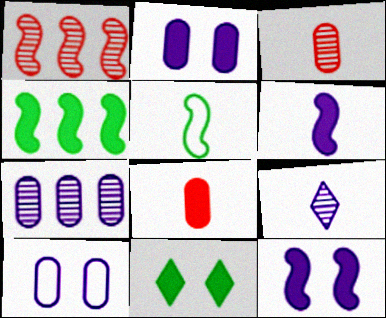[[1, 5, 12], 
[5, 8, 9]]